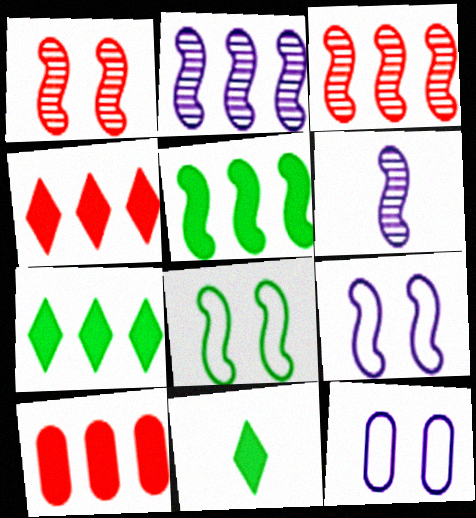[[3, 11, 12]]